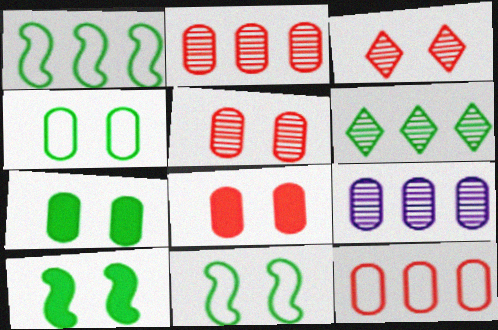[]